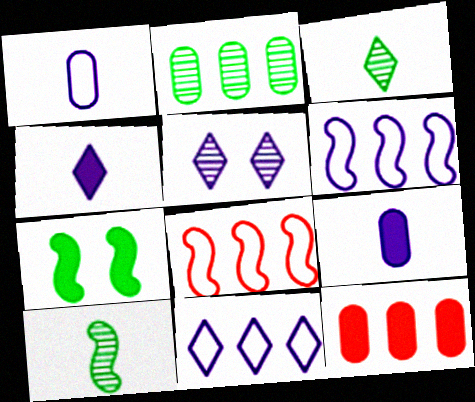[[4, 5, 11], 
[4, 7, 12], 
[5, 6, 9]]